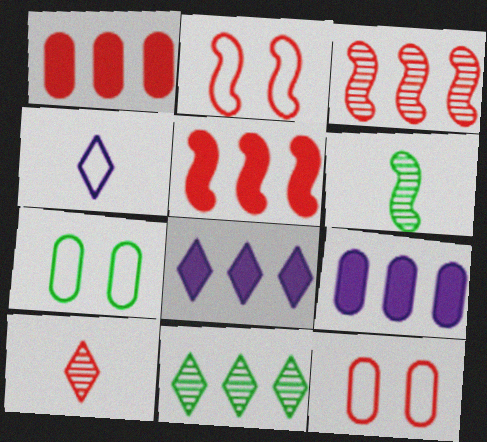[[1, 2, 10], 
[5, 10, 12], 
[6, 8, 12]]